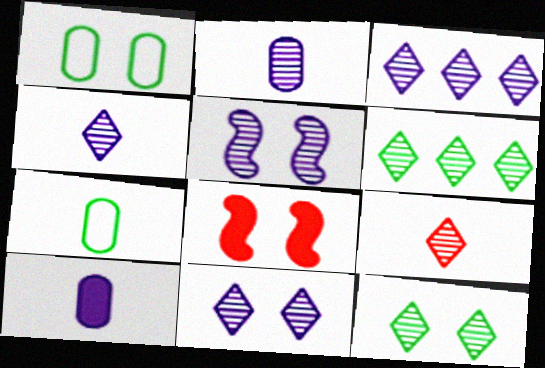[[1, 8, 11], 
[2, 3, 5], 
[3, 4, 11], 
[3, 7, 8], 
[3, 9, 12], 
[6, 9, 11]]